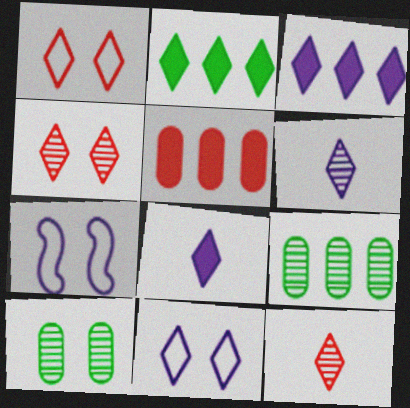[[1, 2, 6], 
[2, 11, 12], 
[3, 6, 11]]